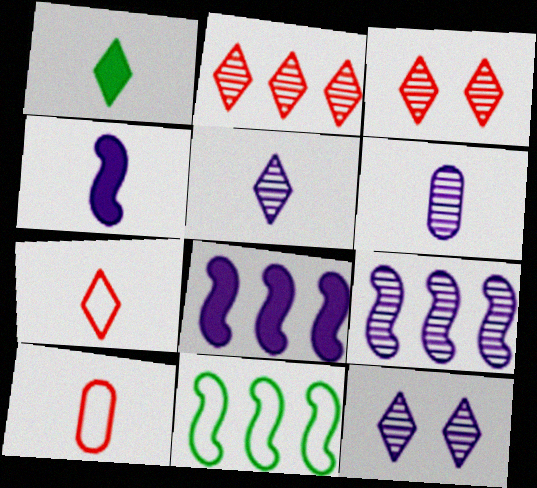[[1, 5, 7], 
[6, 9, 12]]